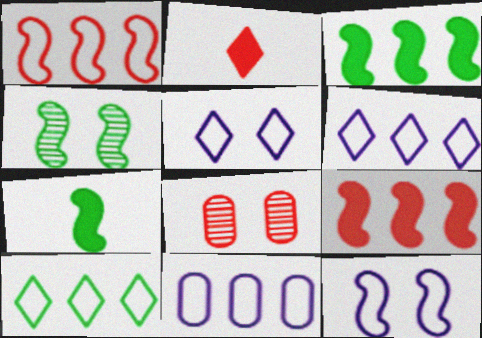[[1, 2, 8], 
[1, 10, 11], 
[2, 4, 11], 
[6, 7, 8]]